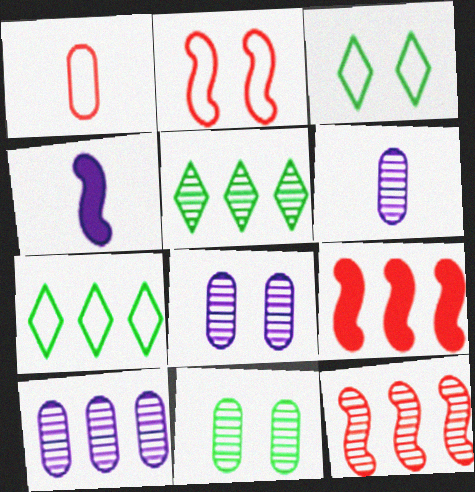[[3, 6, 9], 
[5, 10, 12], 
[6, 8, 10], 
[7, 9, 10]]